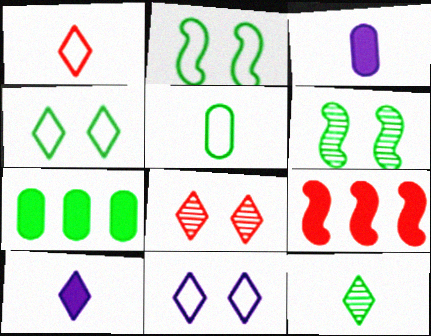[[1, 10, 12], 
[2, 7, 12]]